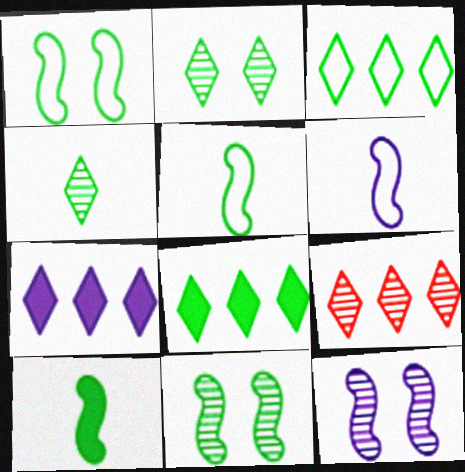[[3, 7, 9]]